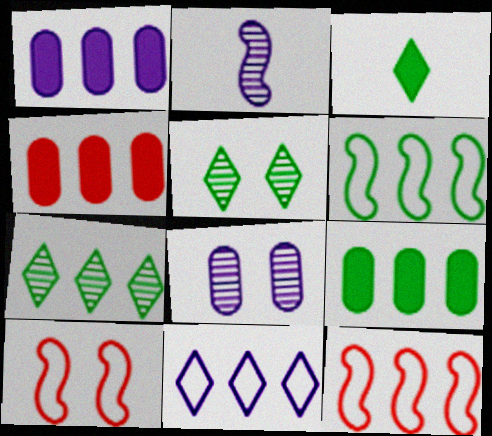[[1, 4, 9], 
[1, 7, 12], 
[3, 8, 12], 
[6, 7, 9]]